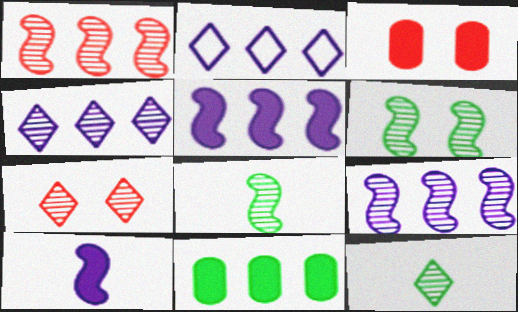[[1, 2, 11], 
[2, 3, 8], 
[4, 7, 12]]